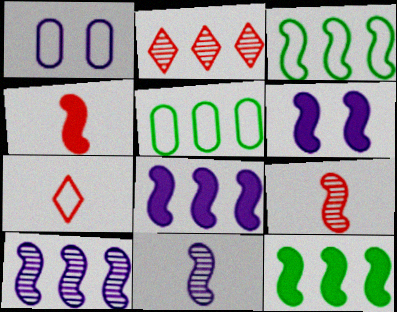[[1, 3, 7], 
[2, 5, 8], 
[3, 6, 9], 
[4, 6, 12]]